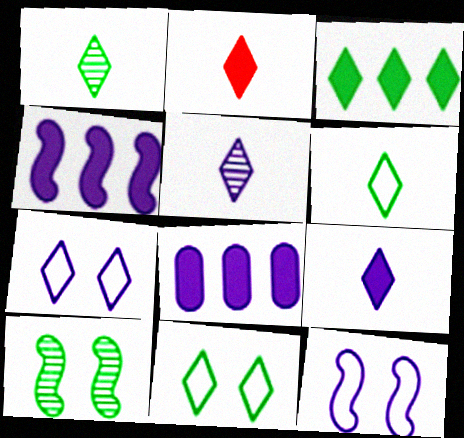[[1, 3, 11], 
[2, 5, 6], 
[5, 8, 12]]